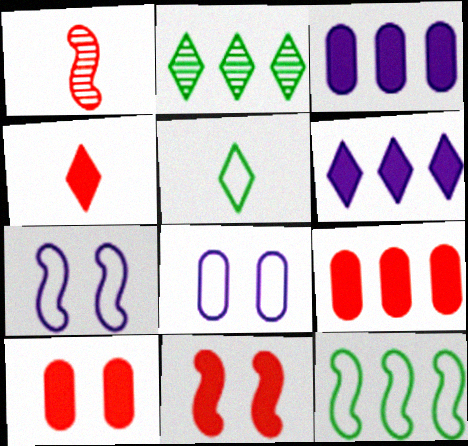[[4, 9, 11]]